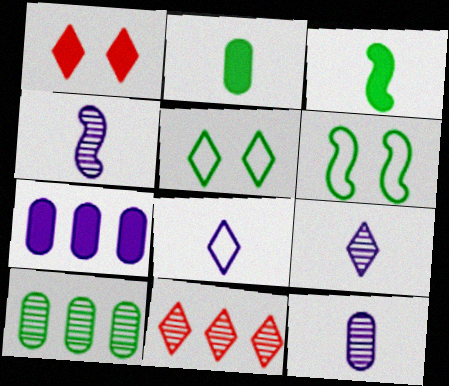[[1, 3, 7], 
[3, 5, 10], 
[4, 9, 12]]